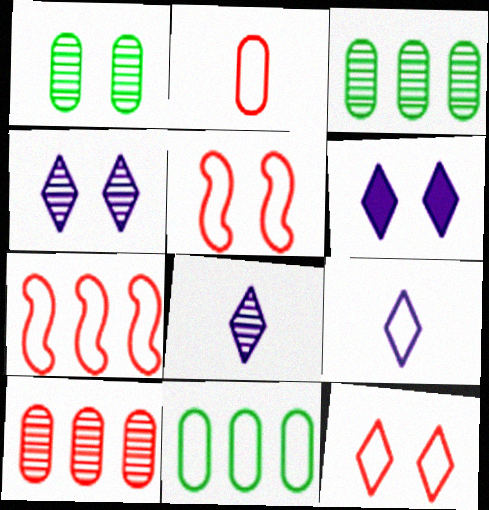[[1, 5, 6], 
[2, 7, 12], 
[5, 9, 11]]